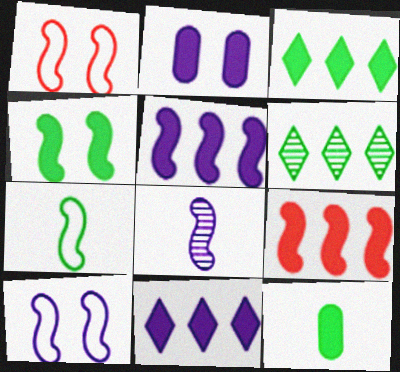[[3, 4, 12], 
[5, 8, 10]]